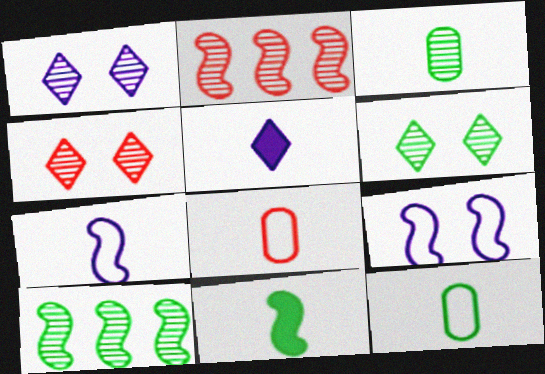[[1, 2, 3], 
[1, 4, 6], 
[2, 9, 11], 
[3, 6, 10]]